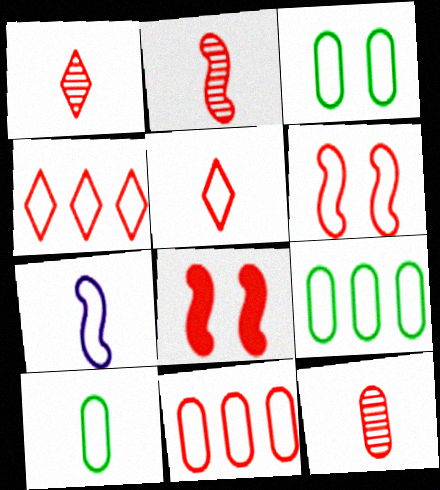[[1, 2, 12], 
[1, 8, 11], 
[3, 4, 7], 
[3, 9, 10], 
[4, 8, 12], 
[5, 6, 11], 
[5, 7, 10]]